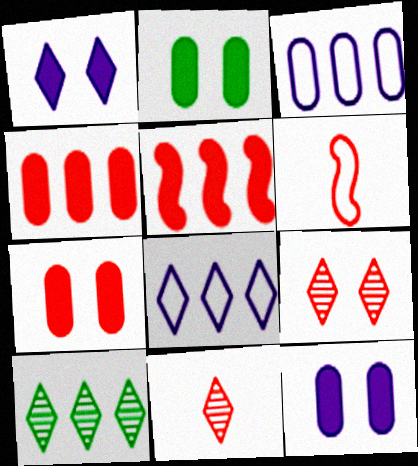[[2, 7, 12], 
[3, 5, 10], 
[4, 6, 9], 
[6, 10, 12]]